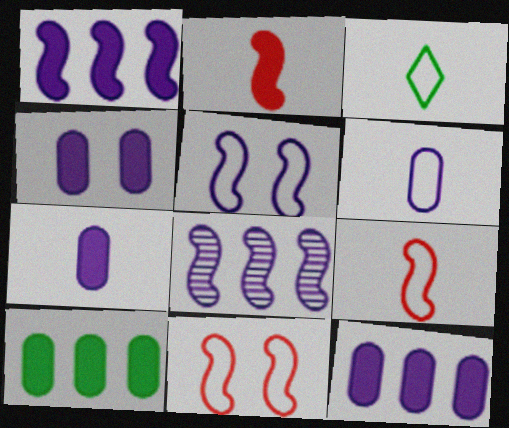[[3, 6, 9], 
[4, 7, 12]]